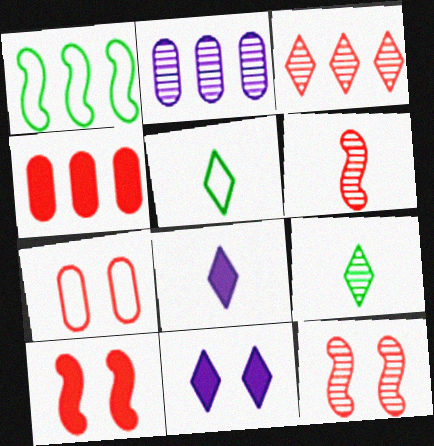[[2, 5, 10], 
[2, 9, 12], 
[3, 5, 11]]